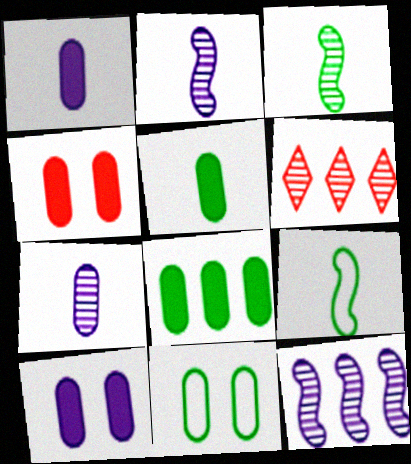[[1, 4, 8], 
[6, 9, 10]]